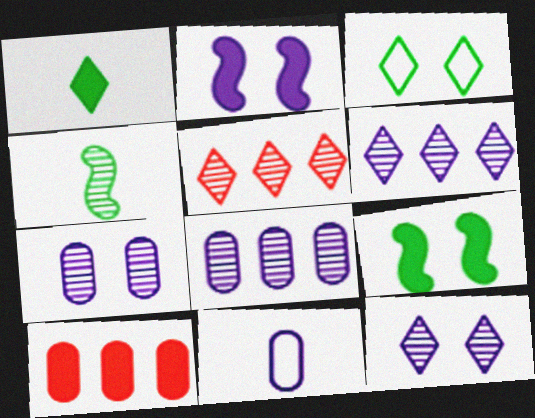[[1, 2, 10], 
[2, 6, 11], 
[4, 5, 7], 
[5, 9, 11]]